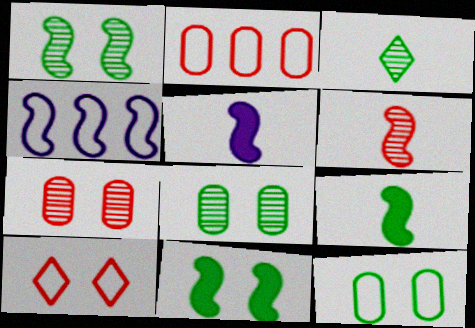[[4, 6, 11]]